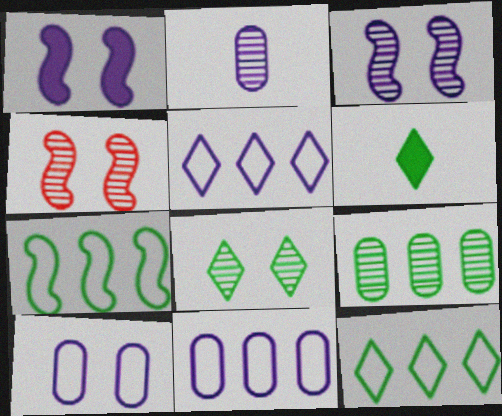[[1, 2, 5], 
[4, 6, 11], 
[6, 8, 12]]